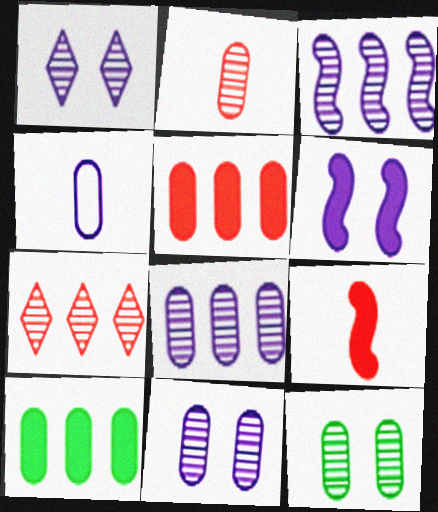[[2, 8, 12], 
[4, 5, 12]]